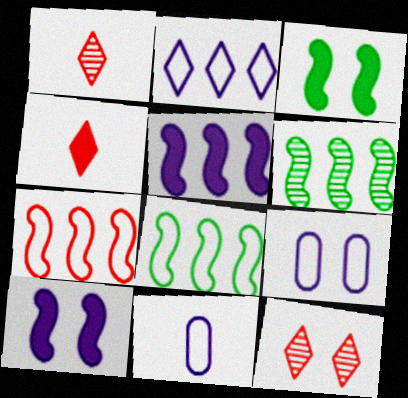[[3, 9, 12], 
[4, 6, 9], 
[5, 6, 7]]